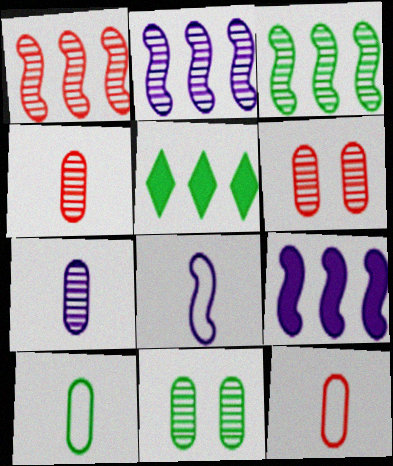[[1, 2, 3], 
[5, 6, 8]]